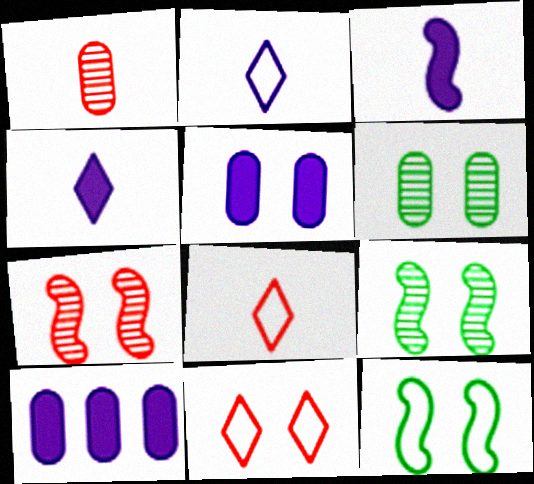[[5, 9, 11], 
[8, 9, 10]]